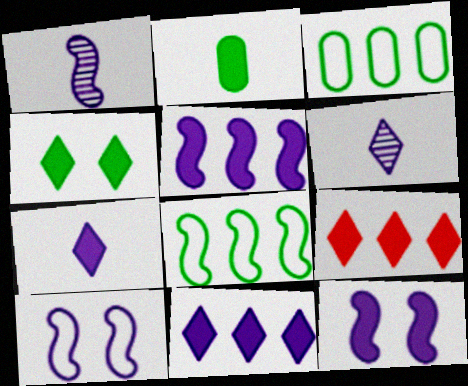[[1, 5, 10], 
[2, 9, 12], 
[4, 7, 9]]